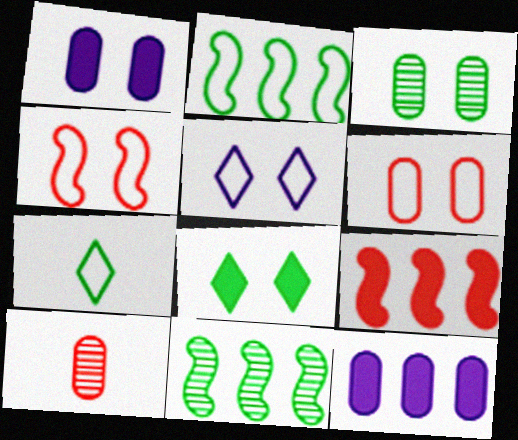[[1, 3, 6]]